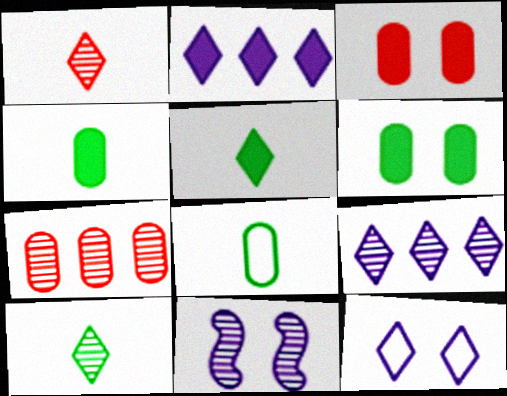[[7, 10, 11]]